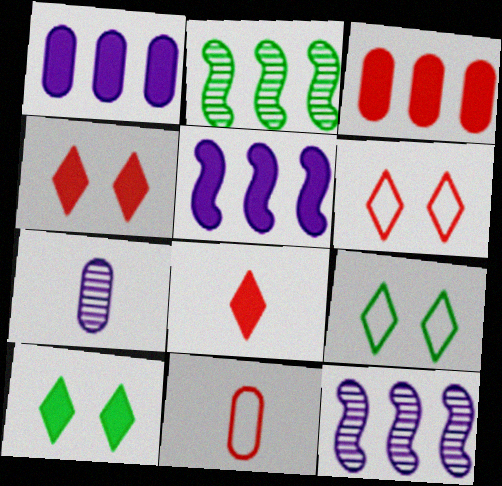[[10, 11, 12]]